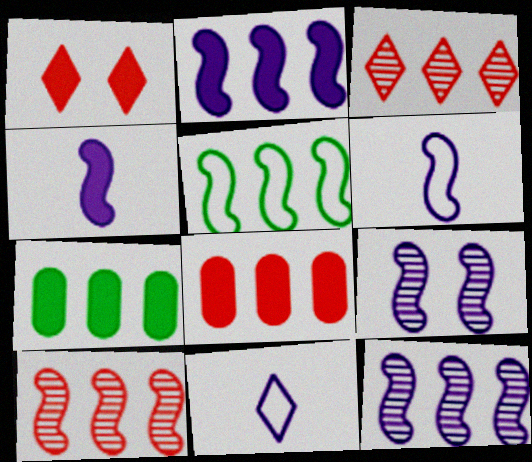[[1, 4, 7], 
[2, 5, 10], 
[2, 6, 9]]